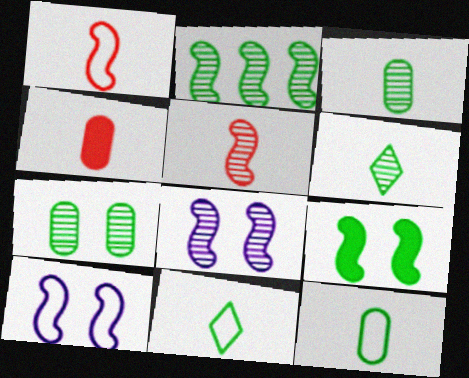[[2, 5, 8], 
[2, 6, 7]]